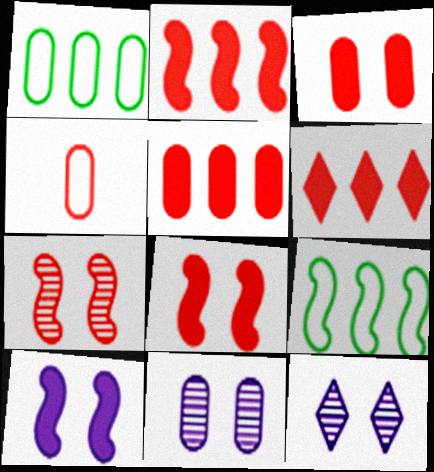[[2, 5, 6], 
[4, 6, 7]]